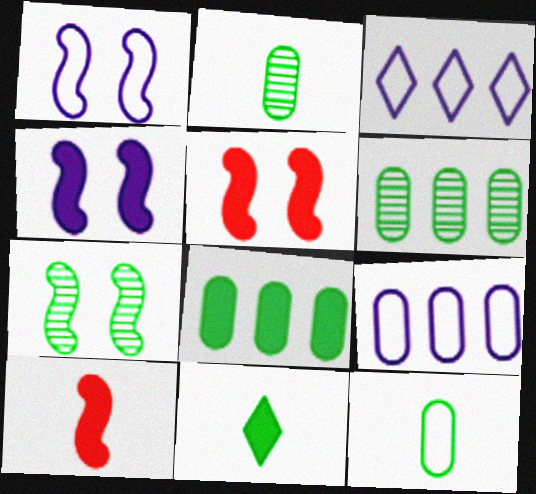[[1, 5, 7], 
[2, 3, 5]]